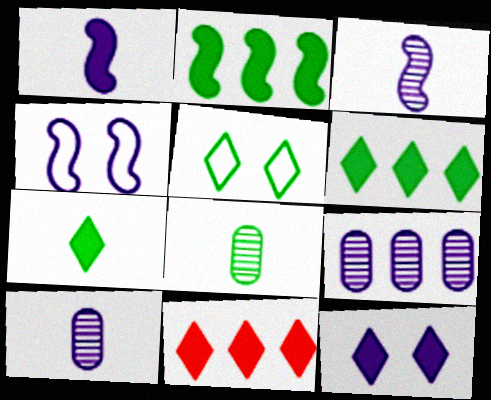[[2, 5, 8], 
[4, 8, 11], 
[7, 11, 12]]